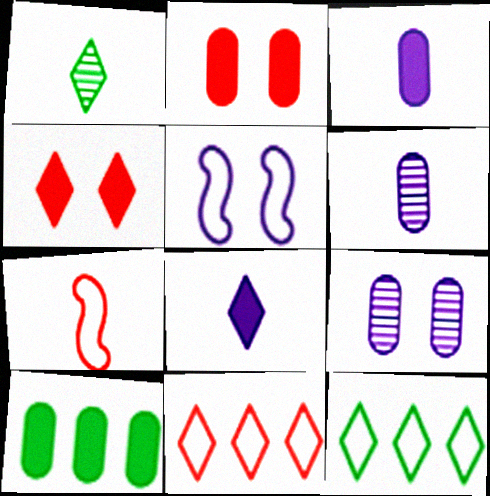[[1, 3, 7], 
[2, 3, 10]]